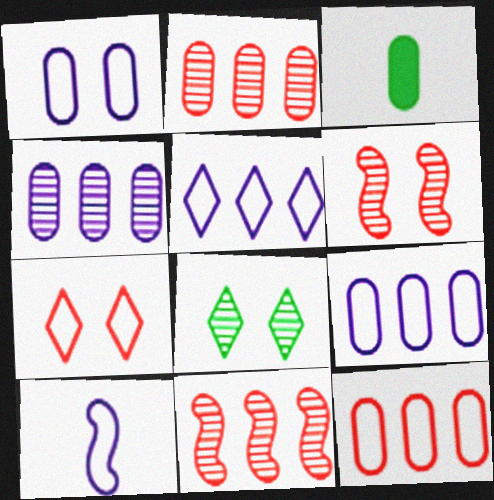[[1, 2, 3], 
[1, 5, 10], 
[3, 5, 6]]